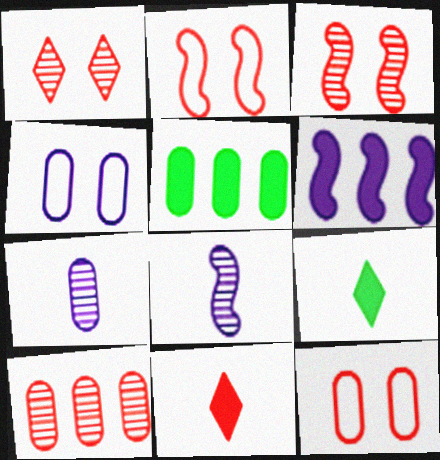[[2, 10, 11], 
[5, 7, 12]]